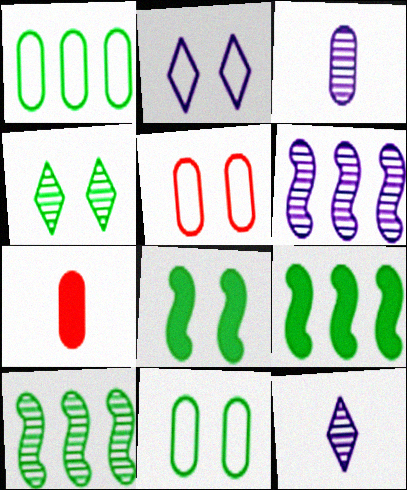[[2, 7, 10], 
[4, 8, 11], 
[5, 9, 12]]